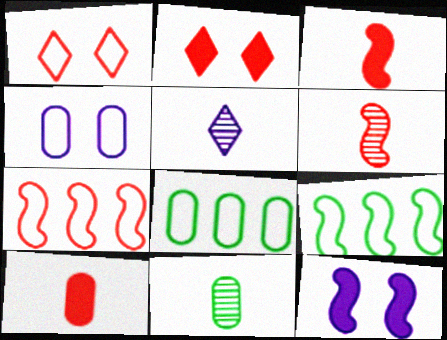[[5, 6, 11], 
[6, 9, 12]]